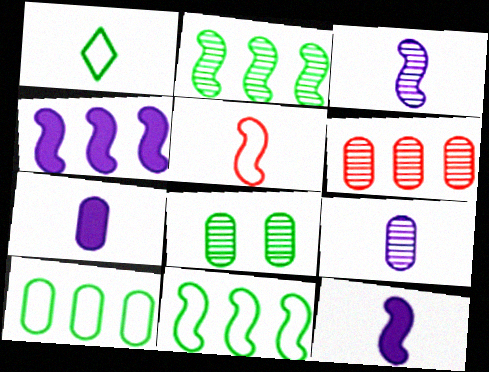[[6, 8, 9]]